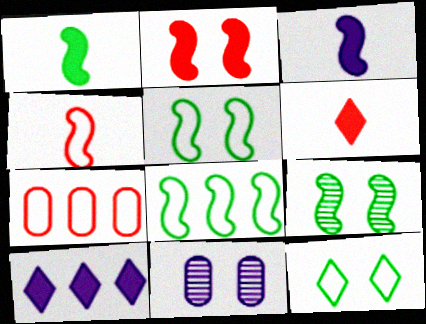[[1, 8, 9], 
[2, 11, 12], 
[6, 8, 11]]